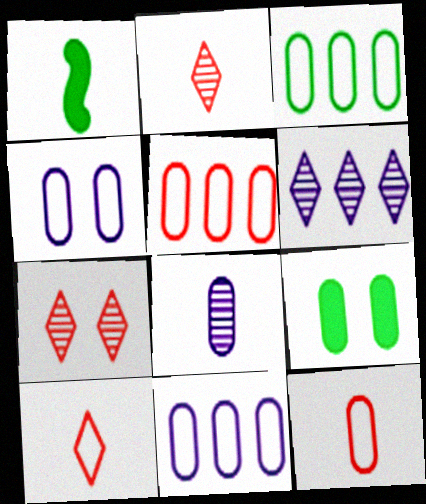[[1, 7, 11], 
[1, 8, 10], 
[3, 4, 12], 
[3, 5, 11], 
[5, 8, 9]]